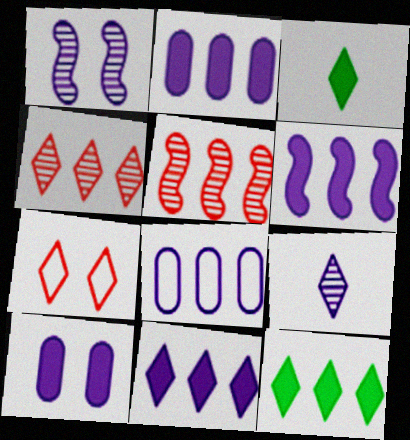[[2, 6, 11], 
[5, 8, 12], 
[7, 9, 12]]